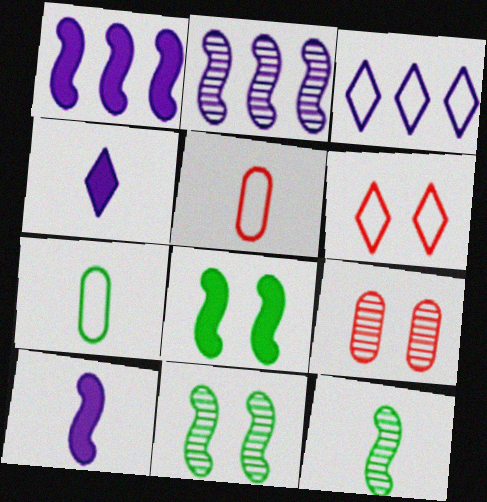[[4, 5, 12]]